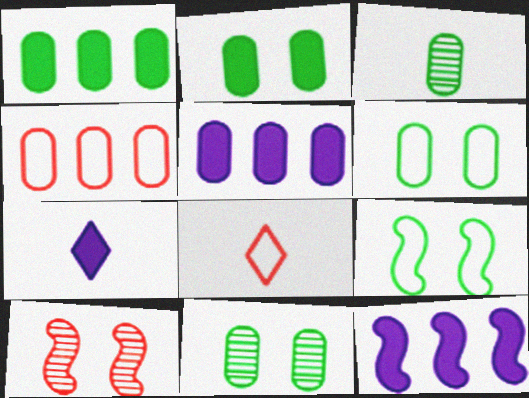[[1, 3, 6], 
[2, 6, 11], 
[8, 11, 12]]